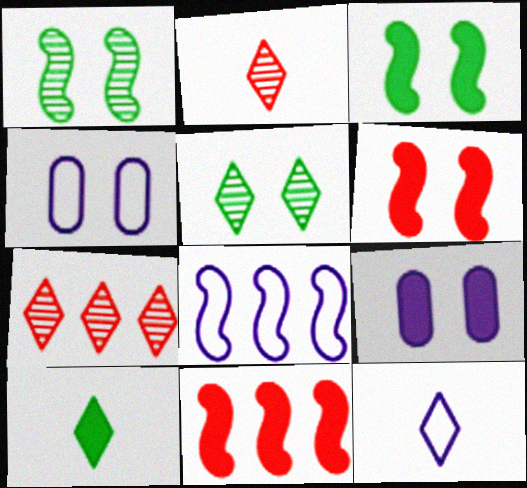[[2, 10, 12], 
[4, 5, 6], 
[4, 8, 12], 
[9, 10, 11]]